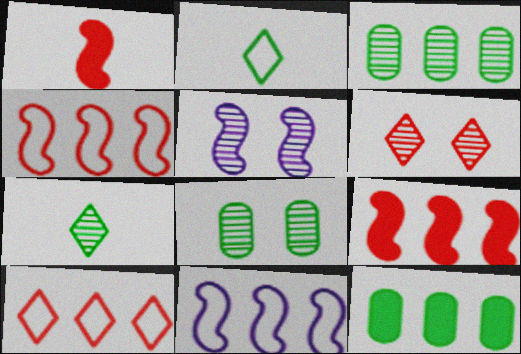[[5, 6, 8]]